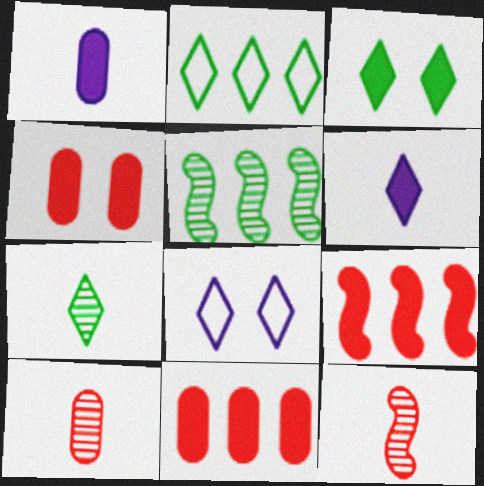[[1, 3, 9], 
[2, 3, 7]]